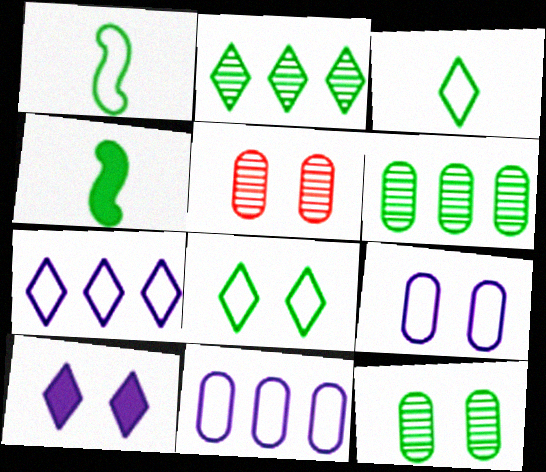[[4, 5, 7], 
[4, 6, 8]]